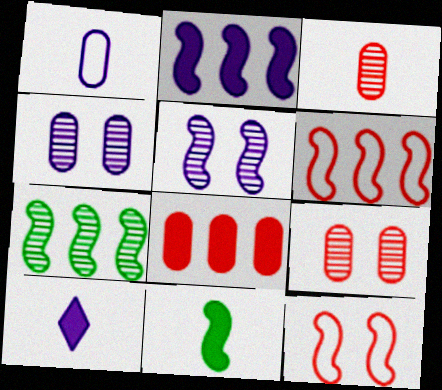[[2, 6, 7], 
[5, 6, 11]]